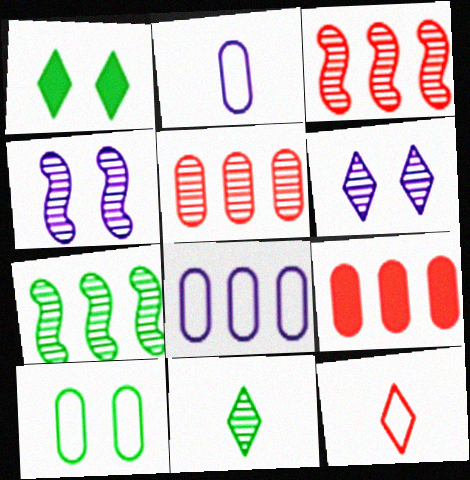[[1, 2, 3], 
[4, 5, 11]]